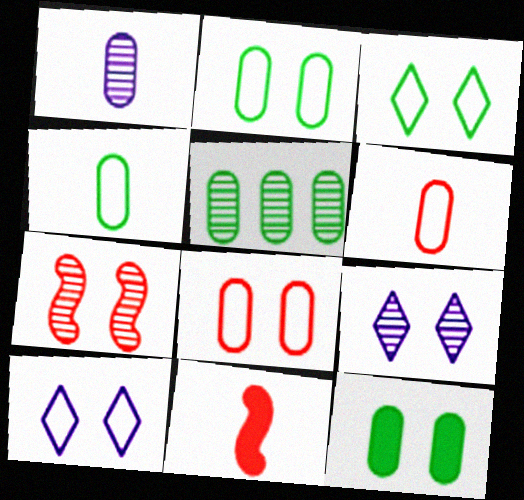[[4, 5, 12], 
[5, 10, 11], 
[7, 10, 12]]